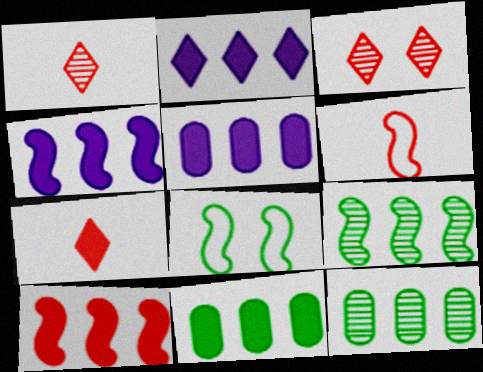[[1, 5, 8], 
[2, 4, 5], 
[2, 10, 11]]